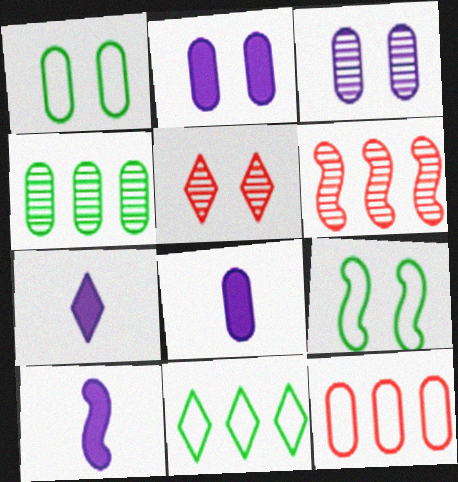[[1, 6, 7], 
[2, 5, 9], 
[5, 7, 11], 
[6, 9, 10], 
[7, 8, 10]]